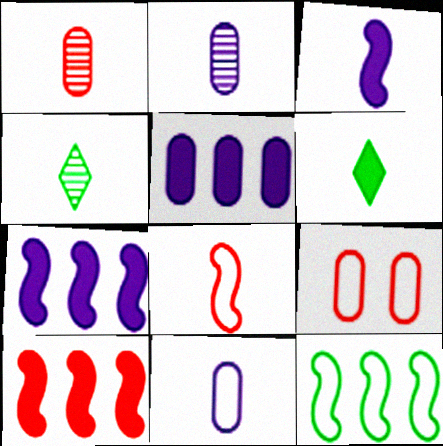[[2, 6, 8], 
[4, 7, 9]]